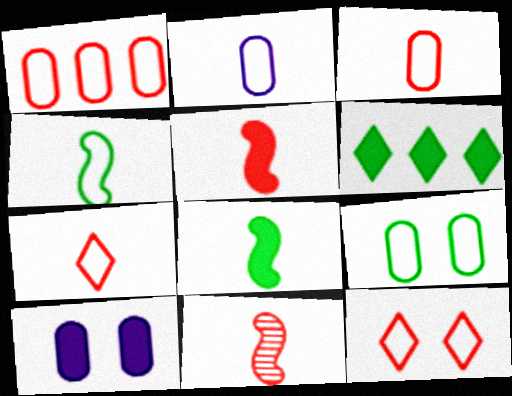[[1, 2, 9], 
[2, 4, 7], 
[5, 6, 10]]